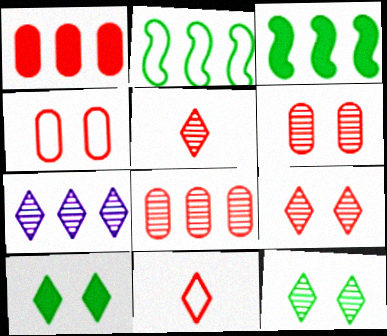[[1, 2, 7], 
[5, 7, 12], 
[7, 10, 11]]